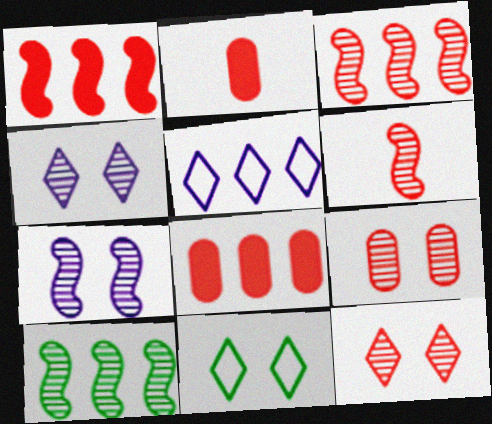[[5, 8, 10], 
[6, 7, 10]]